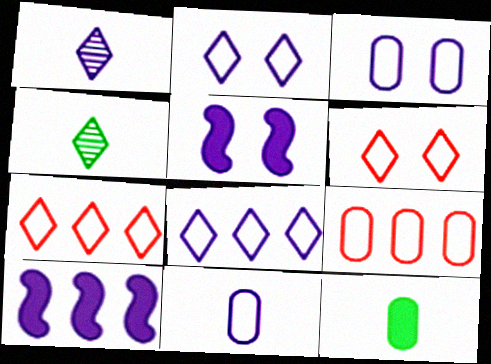[[1, 3, 10], 
[4, 5, 9]]